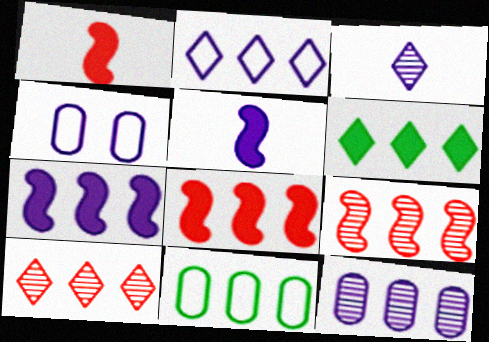[[2, 6, 10], 
[2, 7, 12], 
[3, 4, 7], 
[7, 10, 11]]